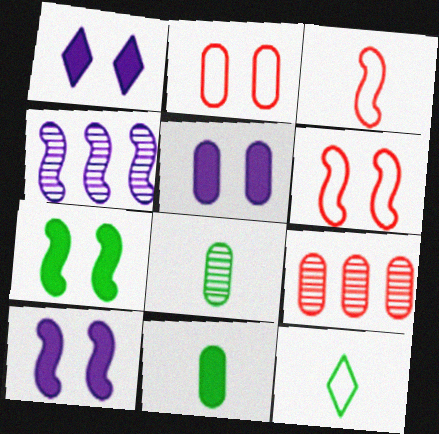[[1, 5, 10], 
[3, 4, 7], 
[9, 10, 12]]